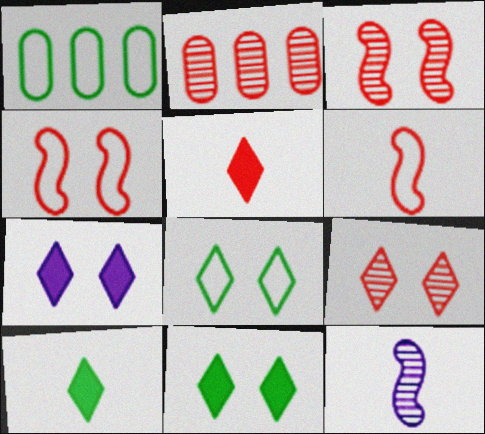[[2, 4, 5], 
[7, 8, 9]]